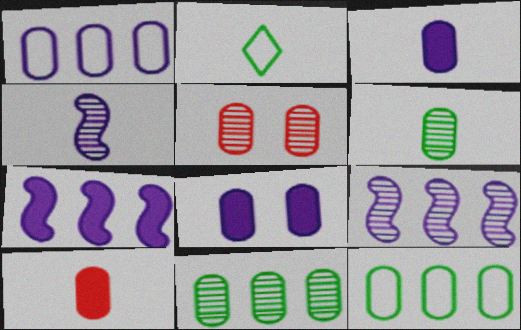[[2, 4, 10], 
[2, 5, 7], 
[3, 5, 12]]